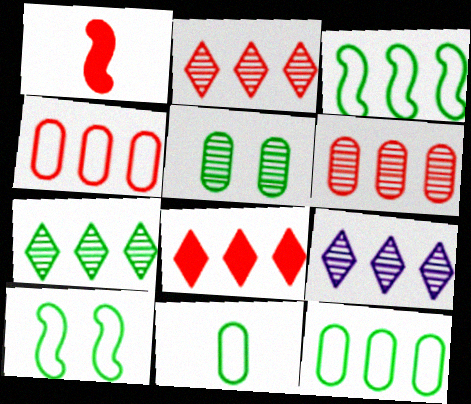[[2, 7, 9]]